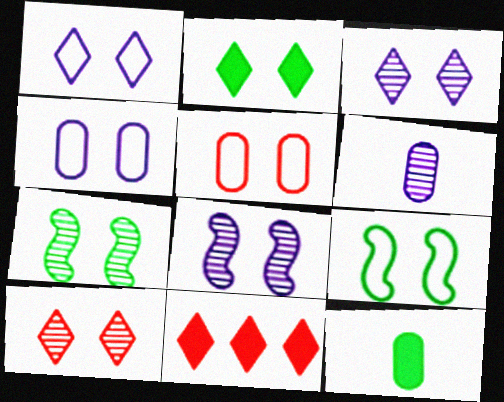[[1, 2, 10], 
[1, 5, 9], 
[2, 5, 8], 
[6, 9, 11]]